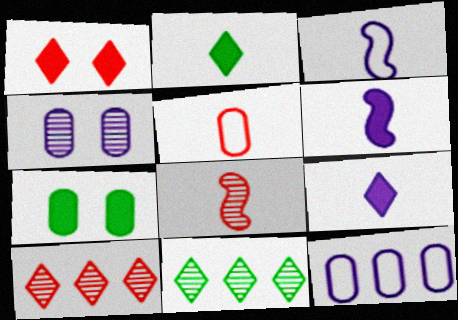[[3, 7, 10], 
[4, 8, 11]]